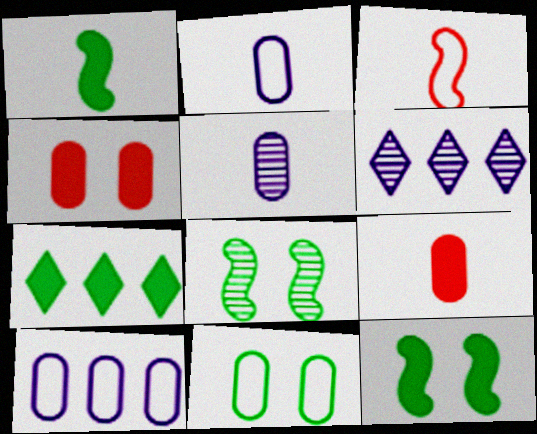[]